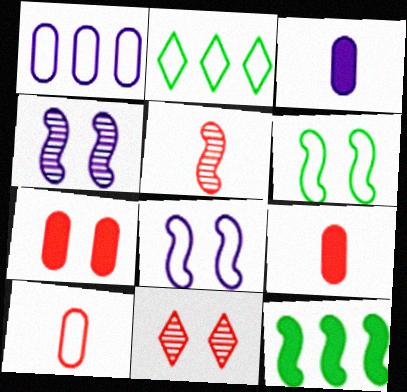[[2, 4, 9], 
[2, 8, 10], 
[5, 8, 12]]